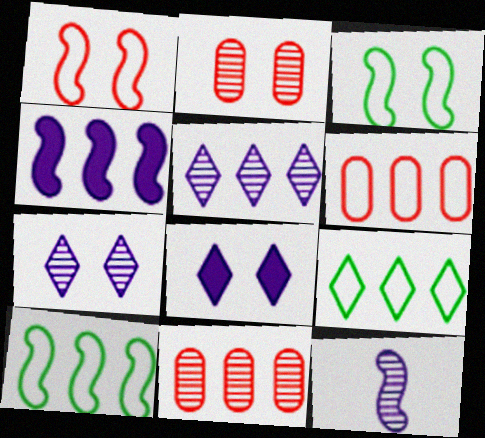[[2, 3, 8], 
[4, 9, 11]]